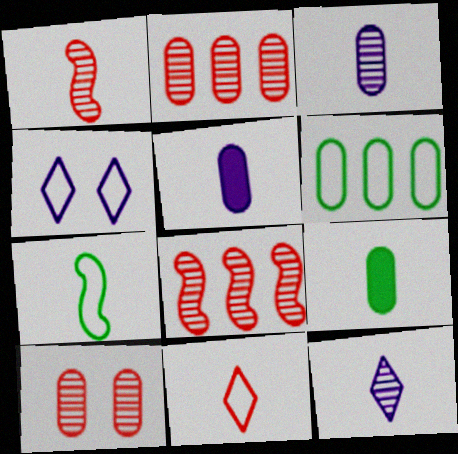[[4, 8, 9], 
[5, 6, 10]]